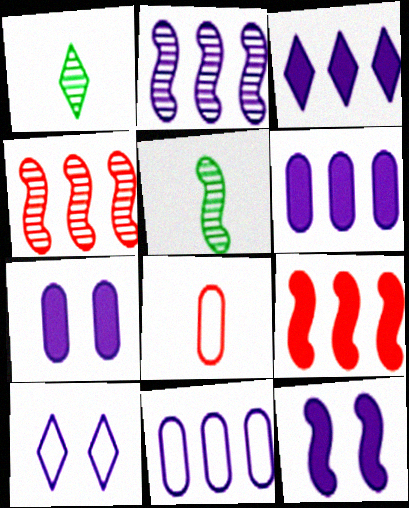[[2, 3, 11]]